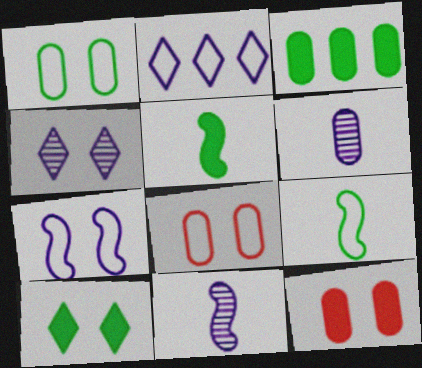[[2, 8, 9], 
[3, 5, 10], 
[3, 6, 8]]